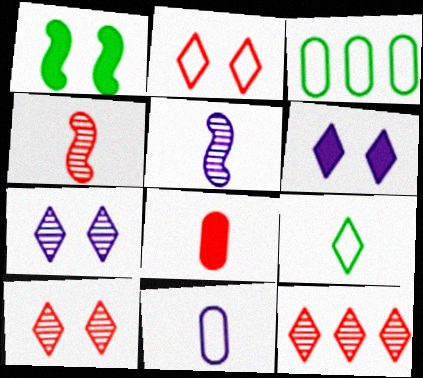[[1, 11, 12], 
[3, 4, 6], 
[5, 8, 9], 
[6, 9, 12]]